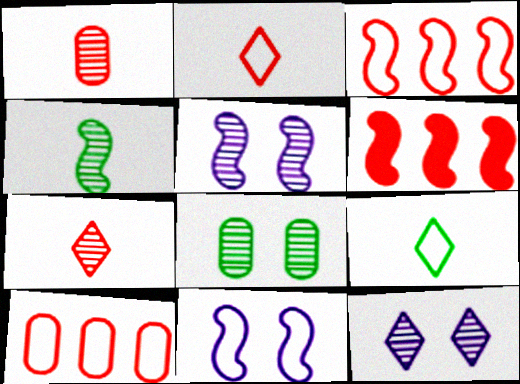[[4, 6, 11], 
[9, 10, 11]]